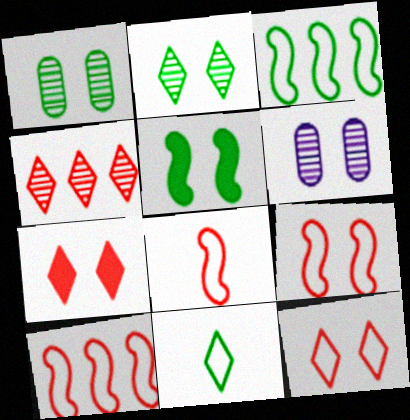[[5, 6, 12], 
[8, 9, 10]]